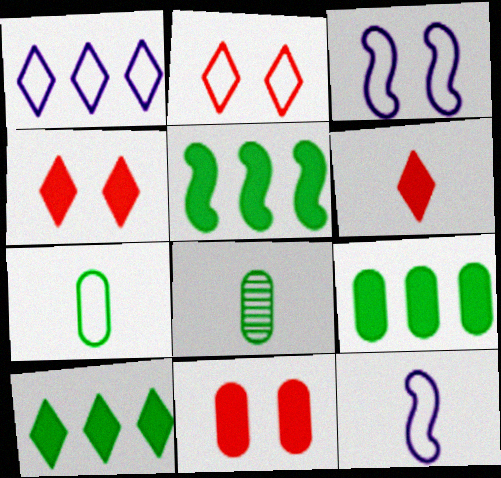[[5, 9, 10], 
[6, 8, 12]]